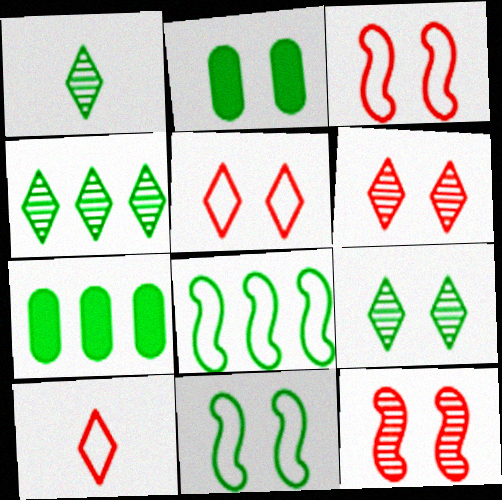[[1, 2, 8], 
[1, 4, 9], 
[1, 7, 11], 
[2, 9, 11], 
[4, 7, 8]]